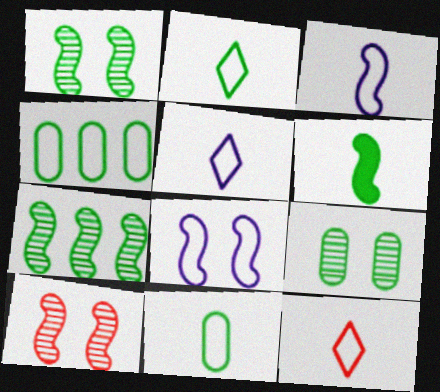[[2, 5, 12], 
[3, 11, 12], 
[4, 8, 12]]